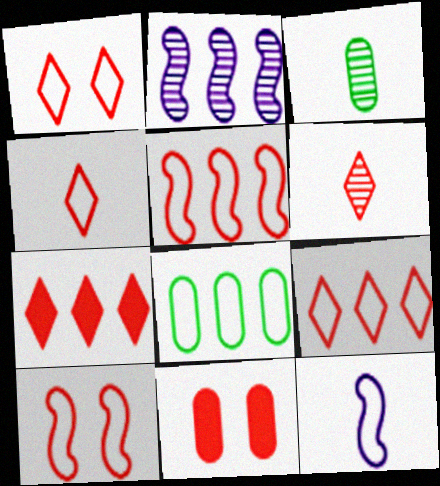[[1, 4, 9], 
[1, 6, 7], 
[1, 8, 12], 
[2, 7, 8], 
[5, 6, 11]]